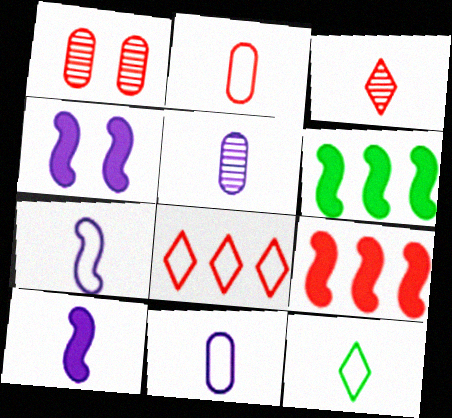[[2, 7, 12]]